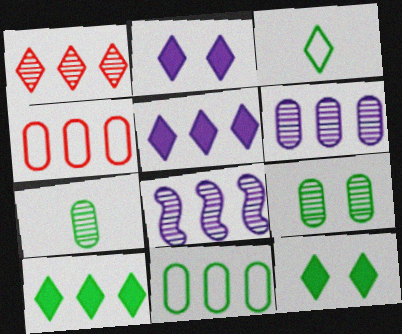[[1, 2, 3], 
[4, 8, 10]]